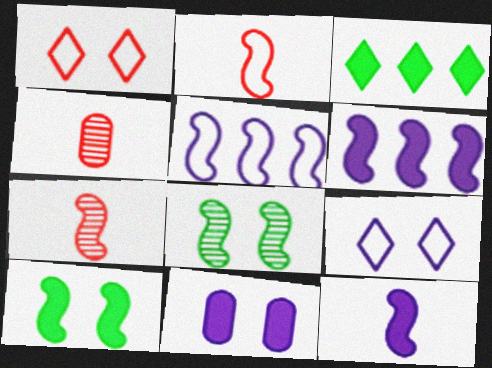[[1, 8, 11], 
[2, 6, 8], 
[5, 7, 10]]